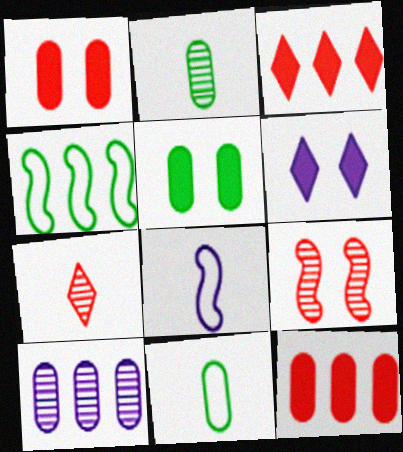[[1, 10, 11], 
[3, 4, 10], 
[6, 8, 10]]